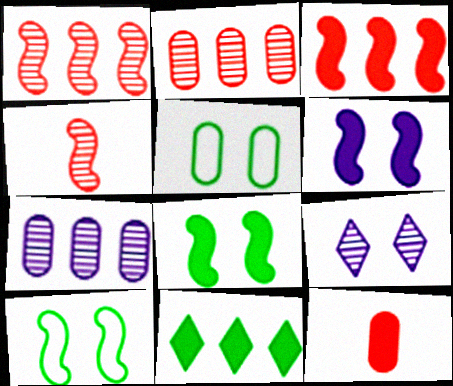[[5, 7, 12], 
[6, 11, 12]]